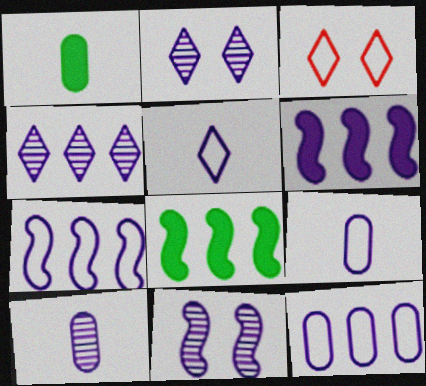[[2, 6, 9], 
[3, 8, 10], 
[4, 6, 12], 
[4, 10, 11]]